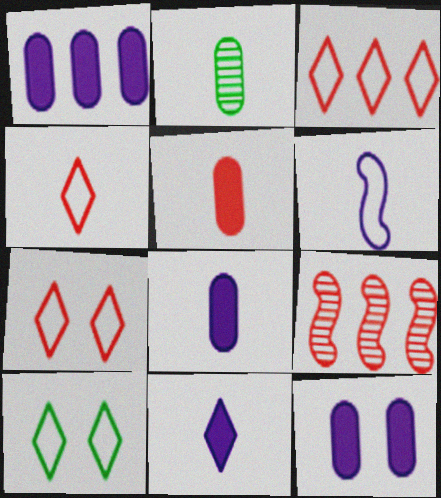[[1, 8, 12], 
[3, 4, 7], 
[5, 7, 9], 
[8, 9, 10]]